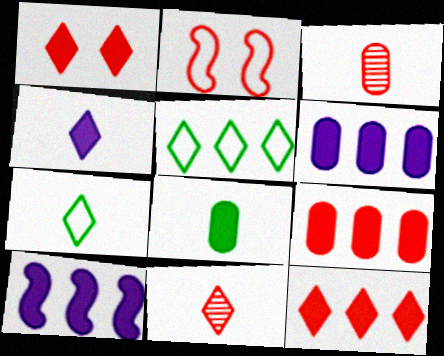[[1, 8, 10], 
[2, 3, 12], 
[2, 9, 11], 
[4, 7, 11]]